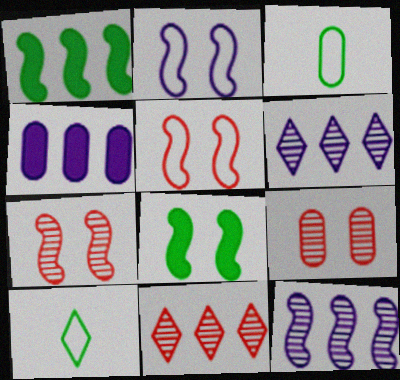[[2, 7, 8], 
[3, 4, 9], 
[4, 7, 10]]